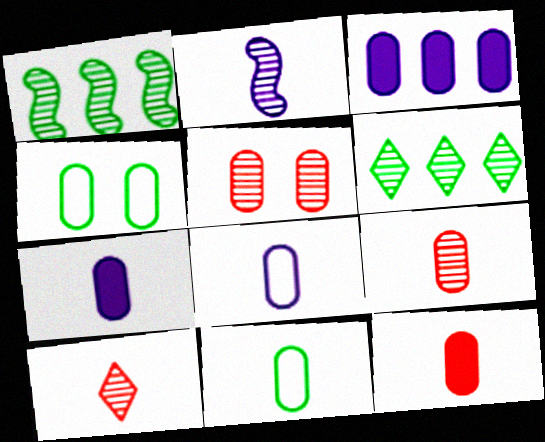[[2, 5, 6], 
[3, 4, 9], 
[3, 5, 11], 
[7, 9, 11]]